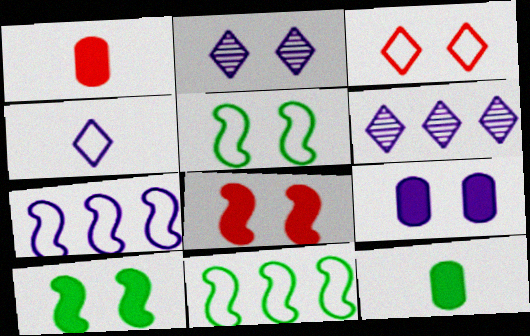[[1, 2, 11], 
[1, 5, 6]]